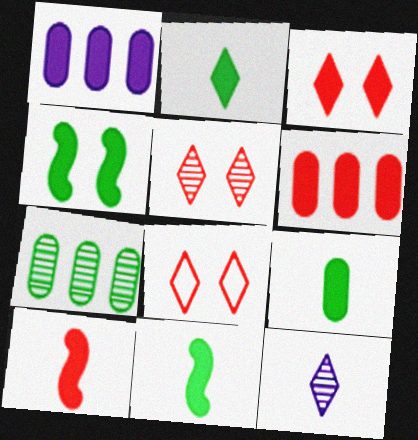[[1, 3, 11], 
[2, 9, 11], 
[3, 5, 8], 
[3, 6, 10]]